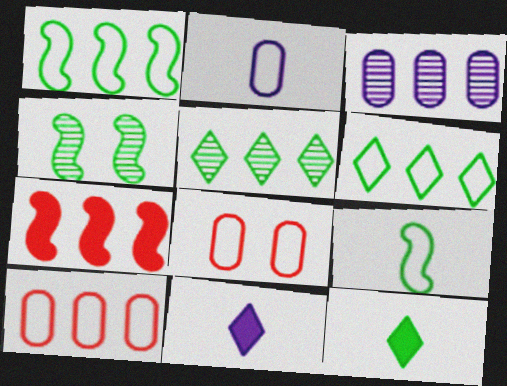[[3, 6, 7], 
[4, 10, 11]]